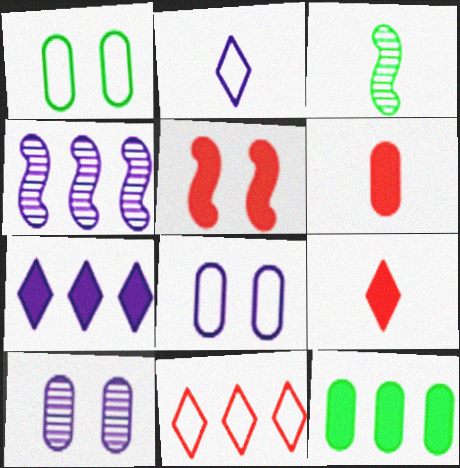[[1, 4, 9], 
[2, 3, 6], 
[4, 11, 12]]